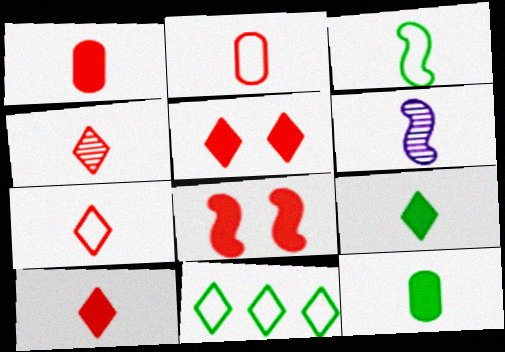[[2, 6, 9], 
[4, 7, 10], 
[6, 7, 12]]